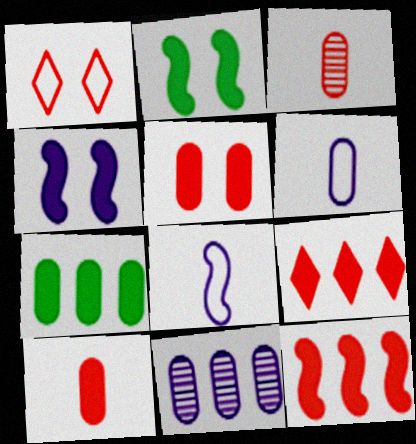[[1, 3, 12]]